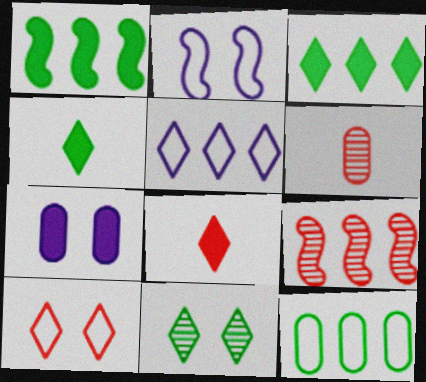[[1, 7, 8], 
[2, 3, 6], 
[5, 8, 11], 
[6, 7, 12]]